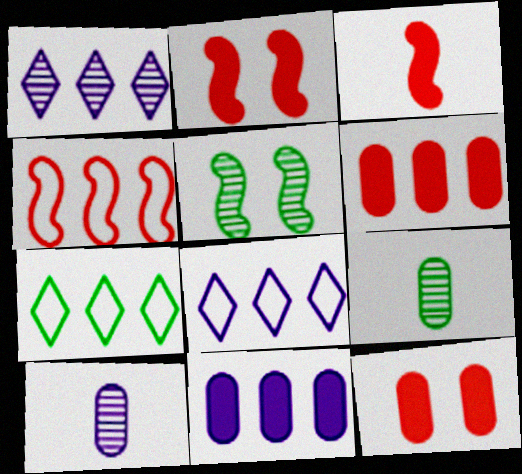[[2, 7, 10], 
[2, 8, 9]]